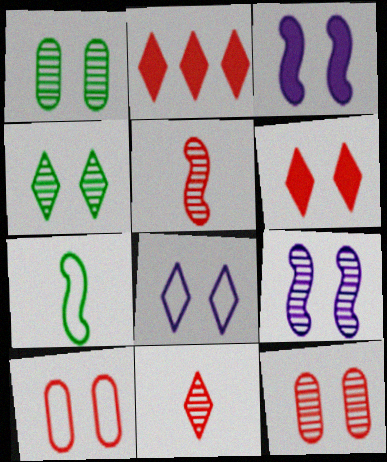[[2, 5, 10], 
[3, 4, 10], 
[4, 6, 8], 
[4, 9, 12]]